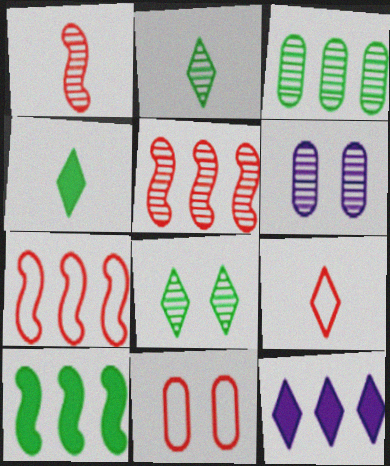[[2, 5, 6], 
[3, 7, 12], 
[4, 6, 7], 
[6, 9, 10], 
[7, 9, 11], 
[8, 9, 12]]